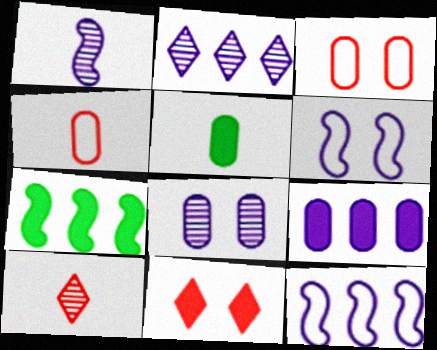[[1, 2, 8], 
[2, 9, 12]]